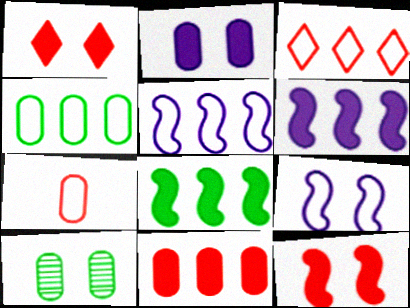[[1, 9, 10], 
[3, 4, 5]]